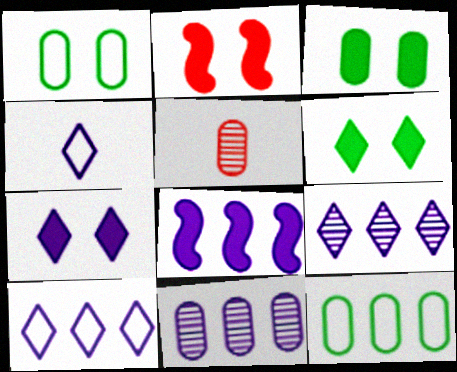[[2, 3, 7], 
[4, 7, 9], 
[8, 10, 11]]